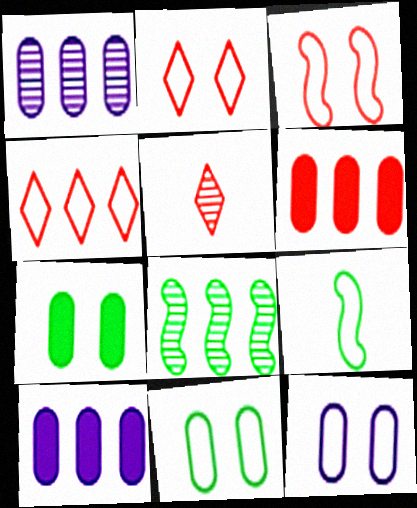[[3, 5, 6], 
[4, 8, 10], 
[4, 9, 12]]